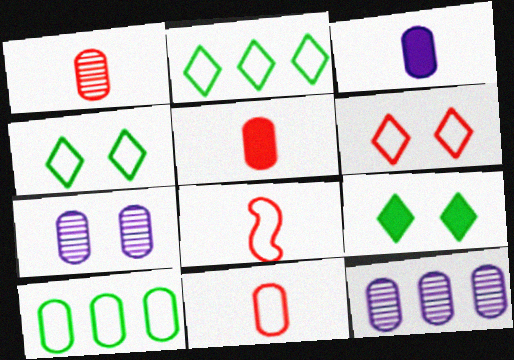[[1, 5, 11], 
[5, 7, 10], 
[8, 9, 12]]